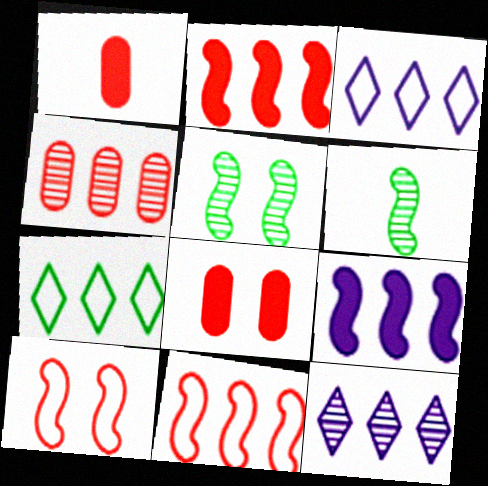[[1, 3, 5], 
[3, 6, 8], 
[4, 7, 9], 
[6, 9, 10]]